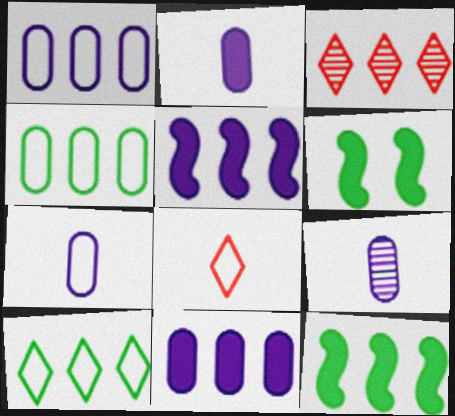[[1, 3, 12], 
[2, 7, 9], 
[3, 4, 5], 
[3, 6, 7]]